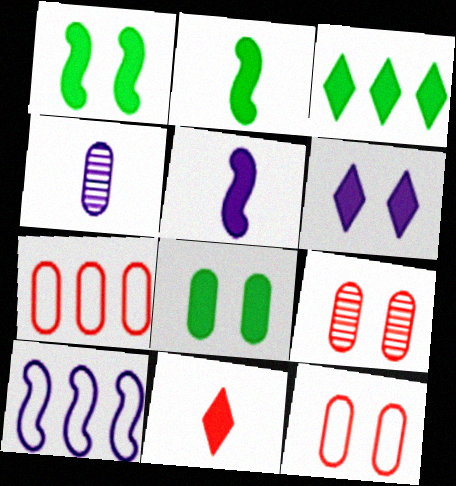[[2, 3, 8], 
[3, 6, 11], 
[4, 6, 10], 
[4, 7, 8]]